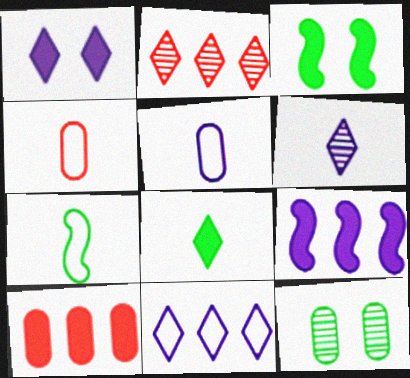[[1, 6, 11], 
[2, 3, 5], 
[5, 10, 12]]